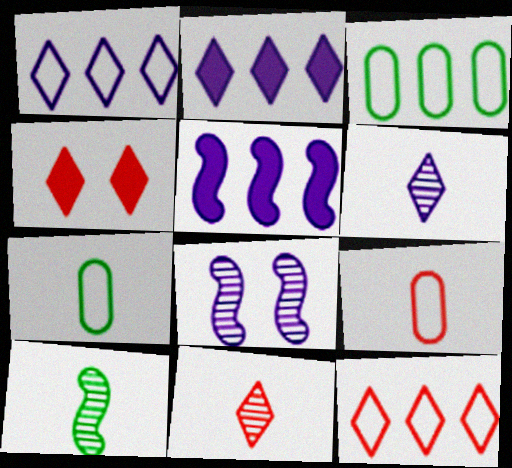[[4, 11, 12]]